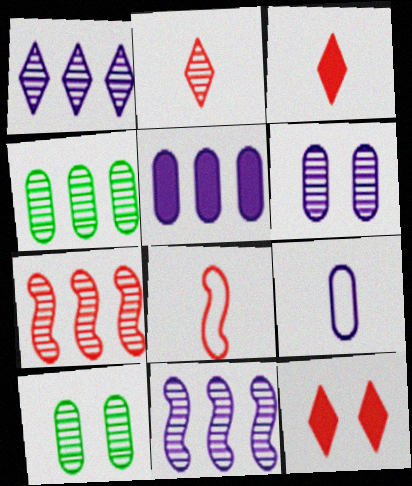[[1, 4, 7], 
[2, 10, 11], 
[5, 6, 9]]